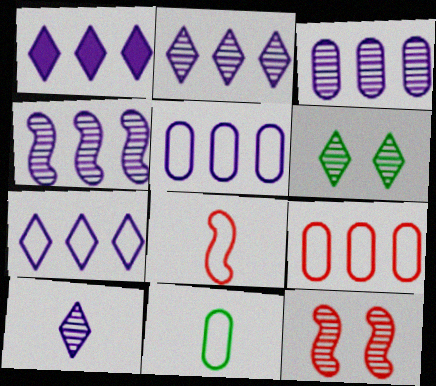[[1, 2, 7], 
[1, 4, 5], 
[1, 11, 12], 
[2, 3, 4]]